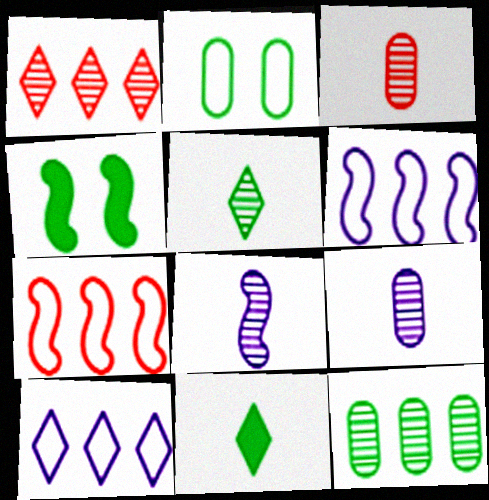[[3, 4, 10], 
[3, 5, 8], 
[4, 7, 8]]